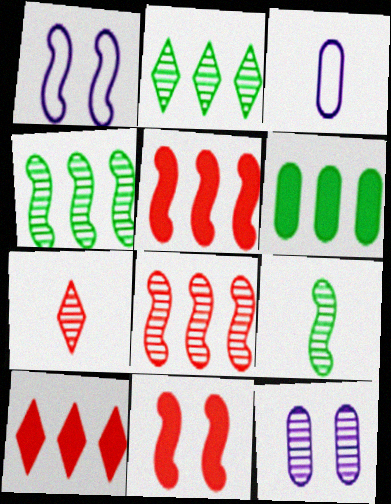[[1, 5, 9], 
[1, 6, 7], 
[2, 3, 11], 
[4, 7, 12]]